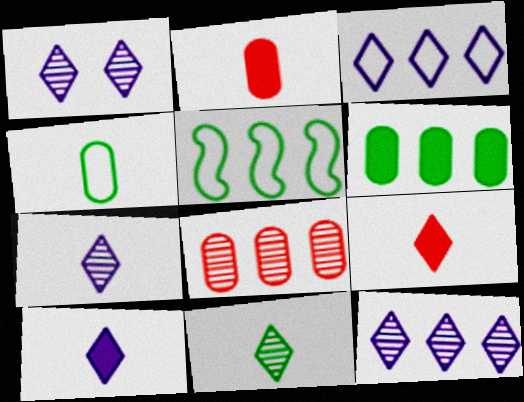[[1, 2, 5], 
[1, 3, 10], 
[1, 7, 12]]